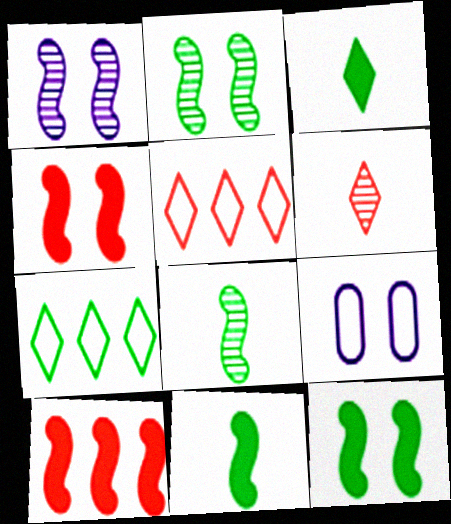[]